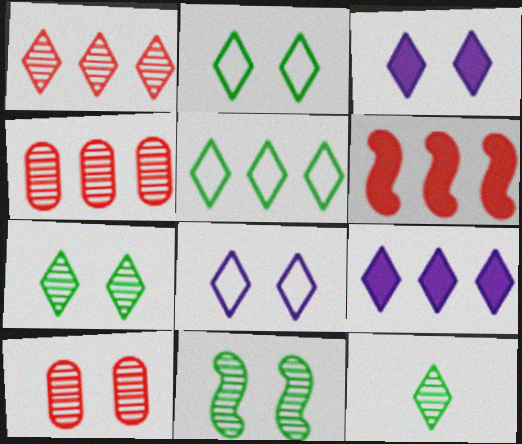[[1, 5, 9]]